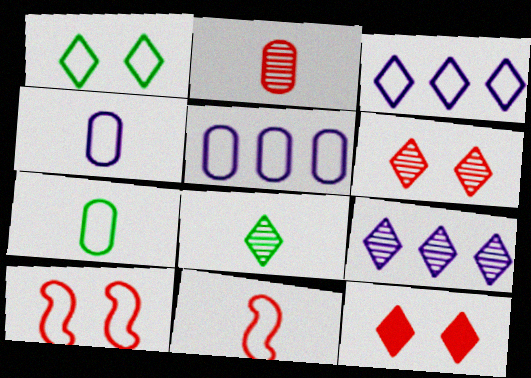[[1, 5, 11], 
[3, 7, 10], 
[3, 8, 12], 
[6, 8, 9]]